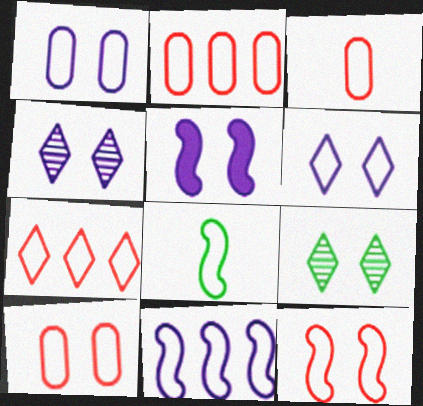[[1, 4, 5], 
[1, 7, 8], 
[2, 3, 10], 
[2, 6, 8], 
[3, 7, 12], 
[5, 9, 10], 
[8, 11, 12]]